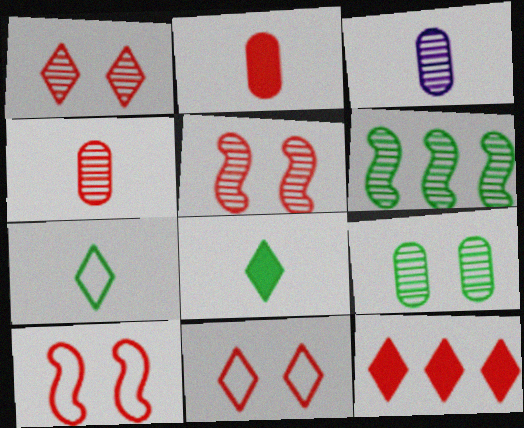[[1, 3, 6], 
[4, 10, 12]]